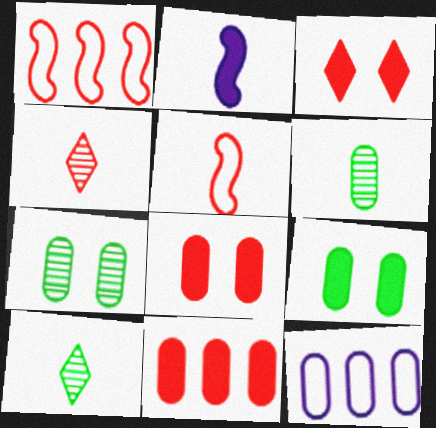[[1, 4, 8], 
[6, 8, 12]]